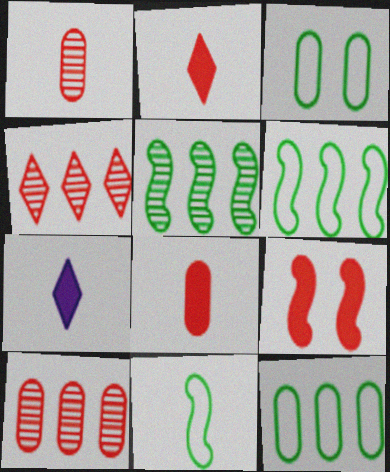[[1, 7, 11]]